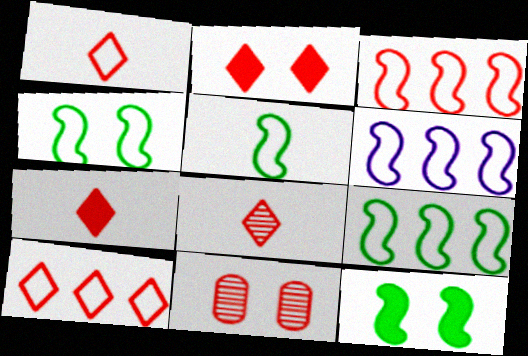[[1, 7, 8], 
[2, 8, 10], 
[3, 6, 9], 
[3, 7, 11], 
[4, 5, 9]]